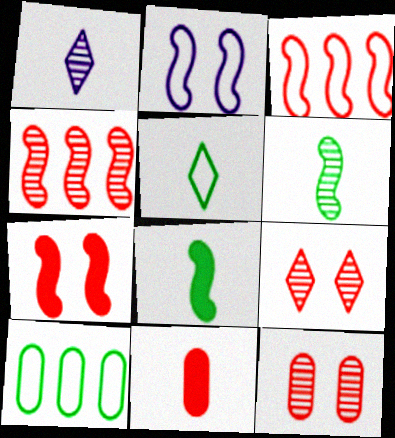[[1, 7, 10], 
[2, 4, 8], 
[3, 9, 11]]